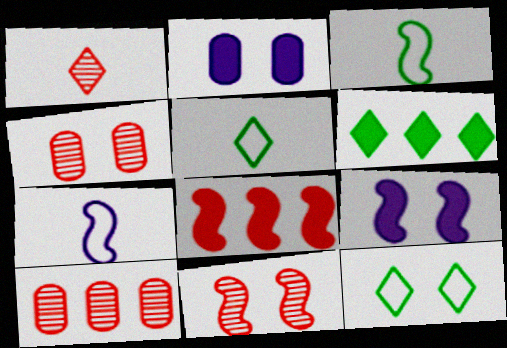[[1, 10, 11], 
[2, 11, 12], 
[4, 6, 7], 
[4, 9, 12], 
[5, 9, 10]]